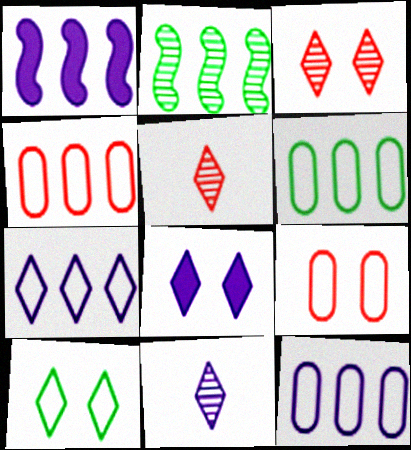[[3, 8, 10], 
[4, 6, 12], 
[7, 8, 11]]